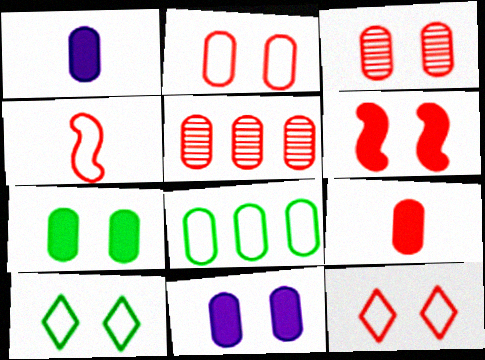[[1, 3, 8], 
[2, 5, 9], 
[3, 6, 12]]